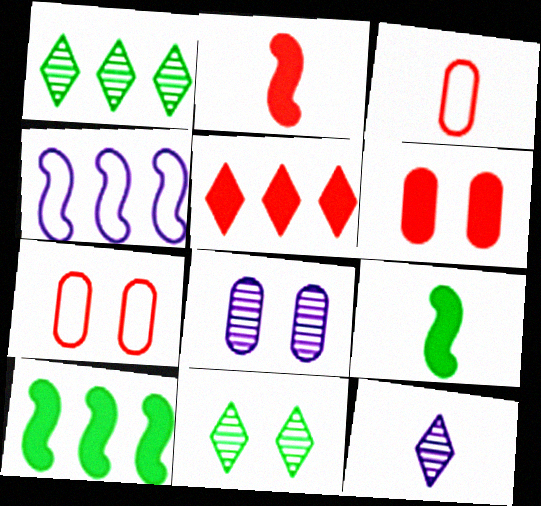[[2, 5, 6], 
[3, 9, 12], 
[7, 10, 12]]